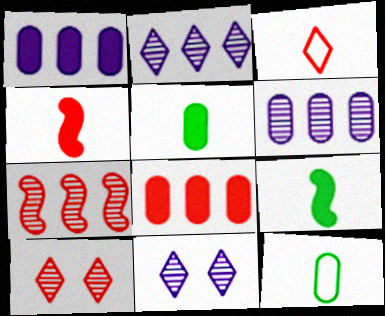[]